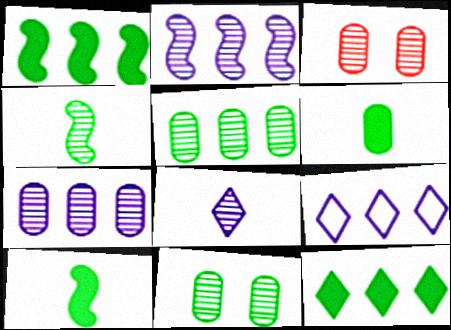[[3, 9, 10]]